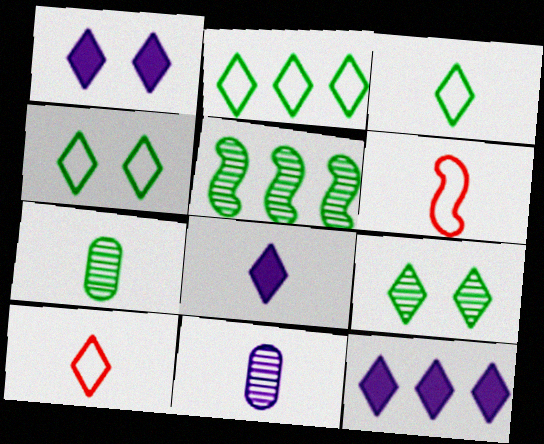[[1, 8, 12], 
[2, 3, 4], 
[5, 7, 9], 
[6, 7, 8], 
[9, 10, 12]]